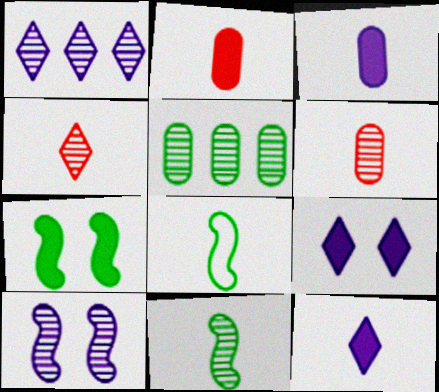[[3, 4, 8], 
[4, 5, 10], 
[6, 8, 12]]